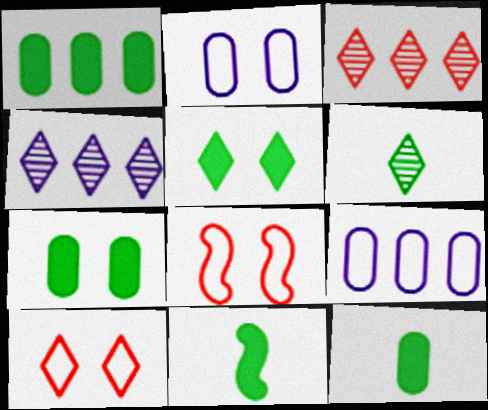[[1, 5, 11], 
[1, 7, 12], 
[2, 3, 11], 
[4, 8, 12]]